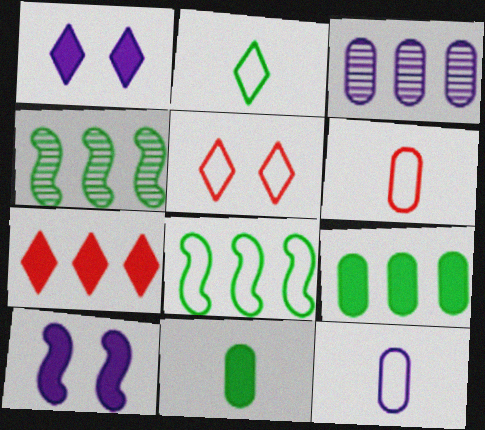[[1, 4, 6], 
[3, 7, 8], 
[5, 8, 12], 
[7, 10, 11]]